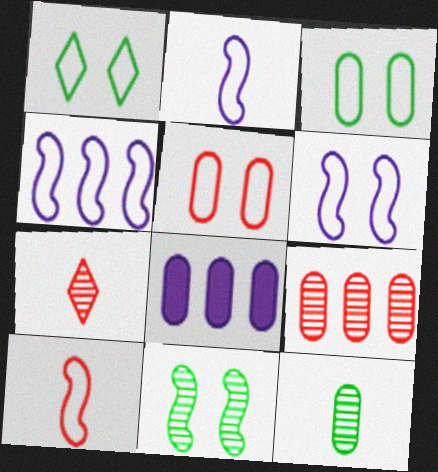[[1, 5, 6], 
[2, 4, 6], 
[5, 8, 12]]